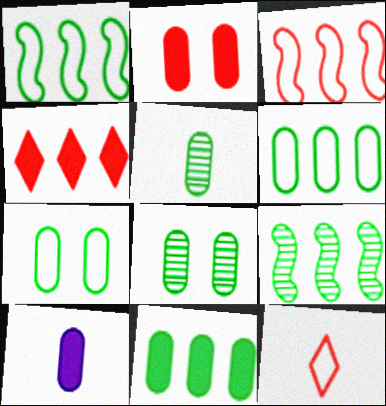[[2, 10, 11], 
[5, 7, 11]]